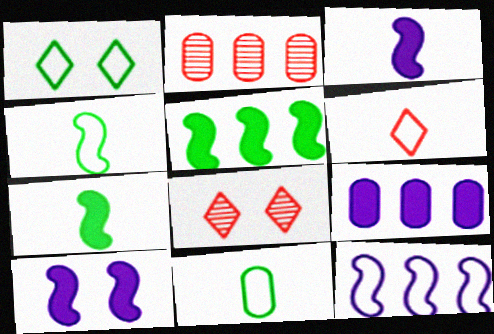[[1, 2, 3], 
[4, 8, 9]]